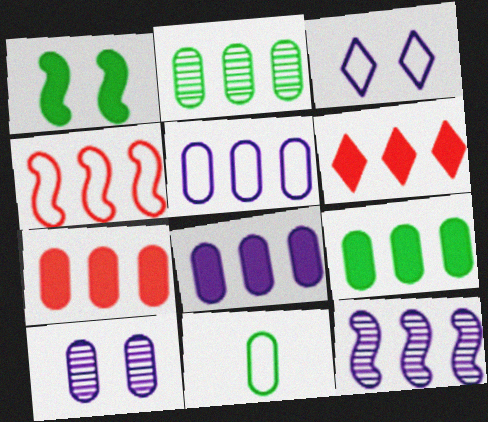[[2, 5, 7], 
[3, 4, 11], 
[7, 8, 9], 
[7, 10, 11]]